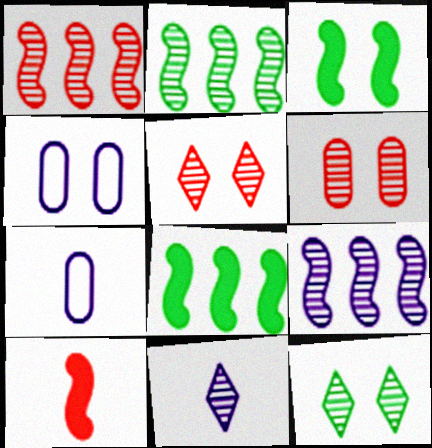[[1, 2, 9], 
[2, 6, 11], 
[3, 4, 5], 
[5, 7, 8]]